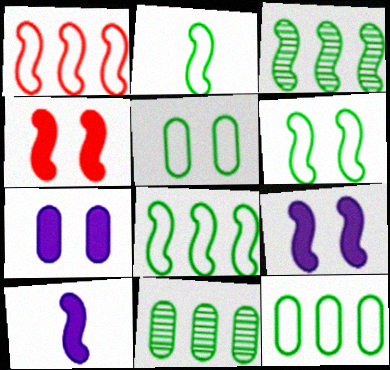[[2, 6, 8]]